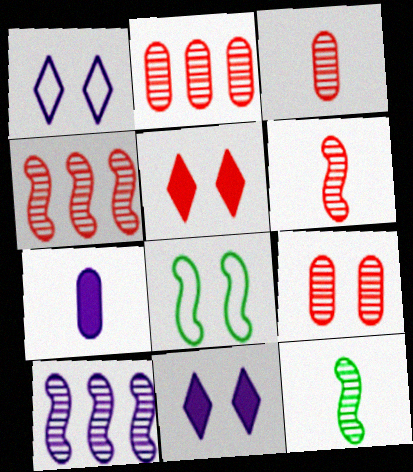[[1, 7, 10], 
[2, 3, 9], 
[8, 9, 11]]